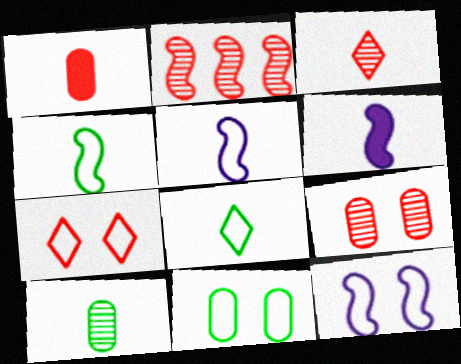[[1, 2, 7], 
[2, 3, 9], 
[7, 11, 12]]